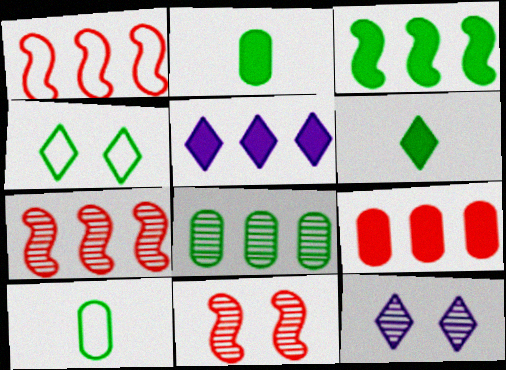[[1, 2, 12], 
[1, 5, 8], 
[3, 5, 9], 
[5, 10, 11]]